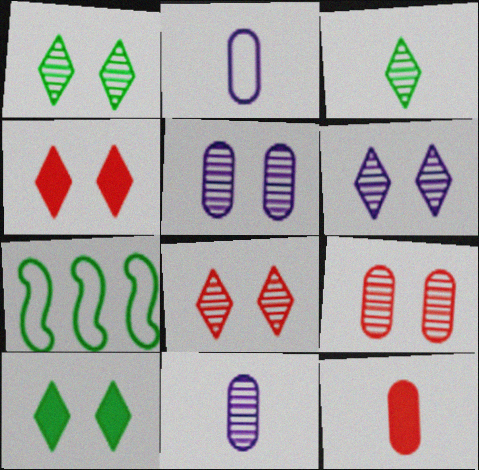[[1, 6, 8], 
[4, 7, 11], 
[6, 7, 12]]